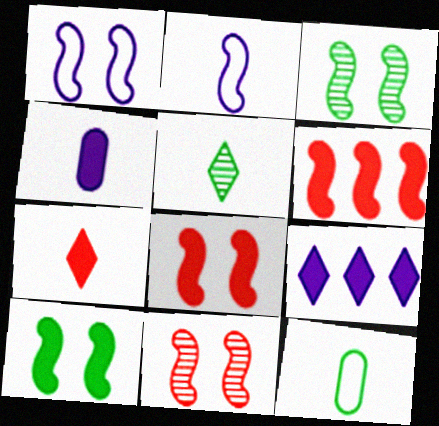[[1, 3, 8], 
[1, 10, 11], 
[2, 3, 6], 
[9, 11, 12]]